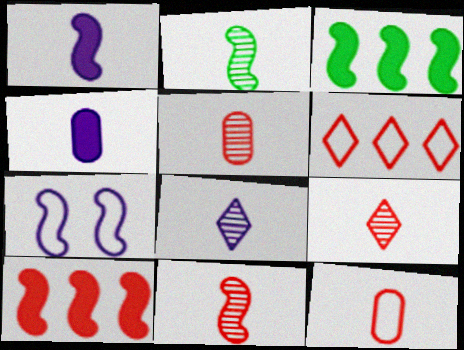[[2, 5, 8], 
[2, 7, 10], 
[3, 7, 11], 
[5, 9, 11]]